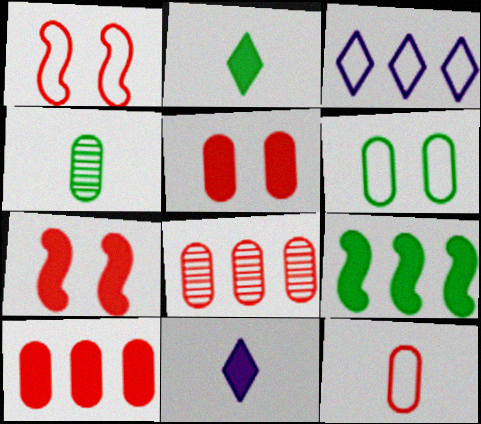[[3, 4, 7], 
[3, 8, 9], 
[5, 8, 12], 
[5, 9, 11]]